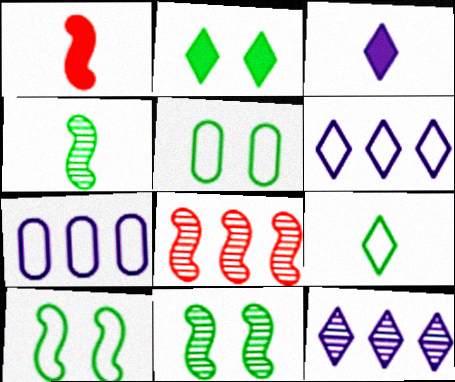[[1, 5, 12], 
[2, 5, 11], 
[3, 5, 8]]